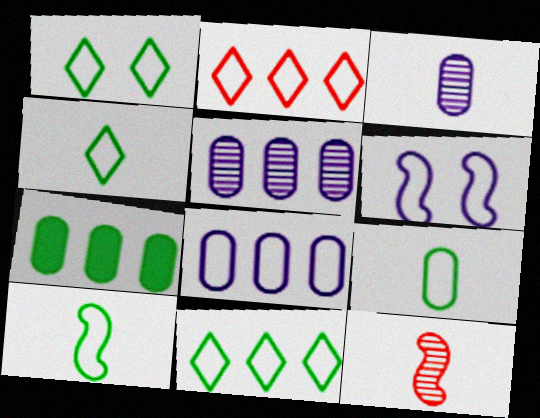[[1, 4, 11], 
[2, 6, 9], 
[4, 9, 10]]